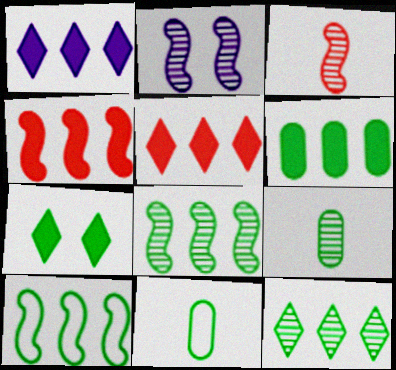[[1, 4, 6], 
[2, 3, 8], 
[2, 5, 11], 
[6, 10, 12], 
[7, 8, 11], 
[7, 9, 10]]